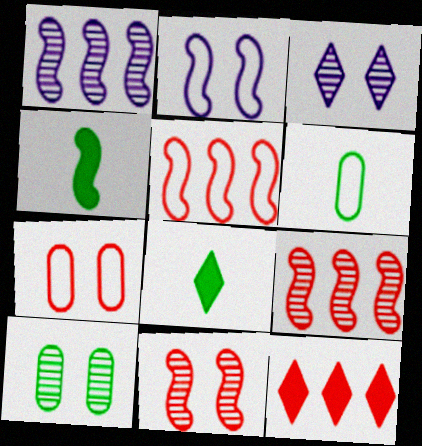[[1, 7, 8], 
[2, 4, 9], 
[3, 10, 11]]